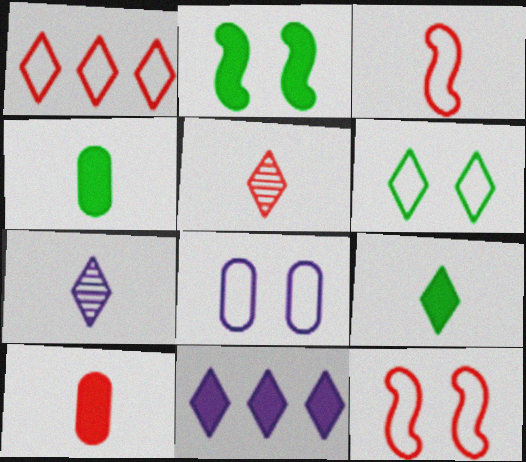[[2, 10, 11], 
[3, 4, 7], 
[3, 5, 10], 
[5, 6, 11], 
[6, 8, 12]]